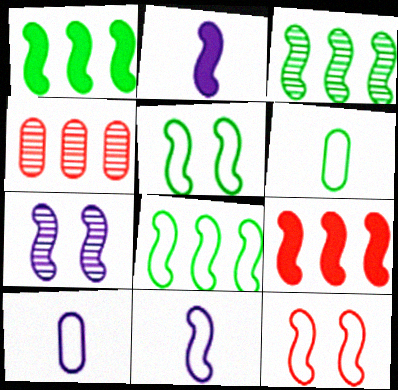[[1, 3, 8], 
[2, 3, 12], 
[8, 11, 12]]